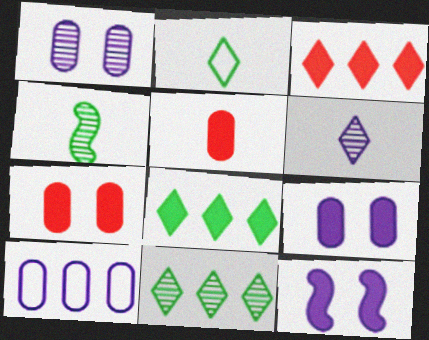[[5, 8, 12], 
[6, 10, 12]]